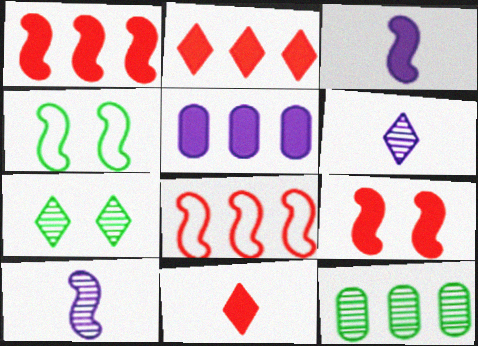[[1, 4, 10]]